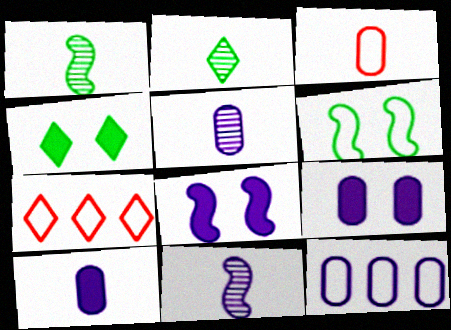[[1, 7, 9], 
[5, 9, 12]]